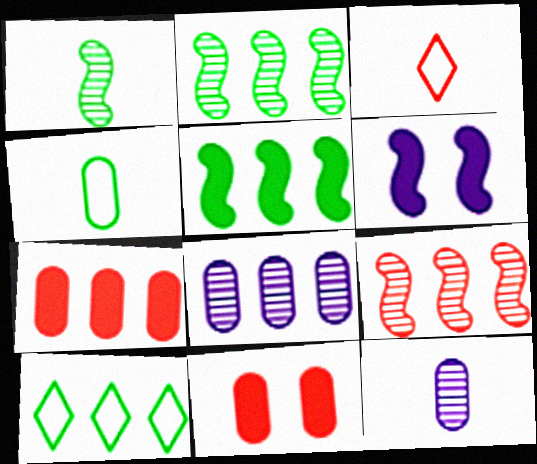[[3, 9, 11], 
[4, 8, 11]]